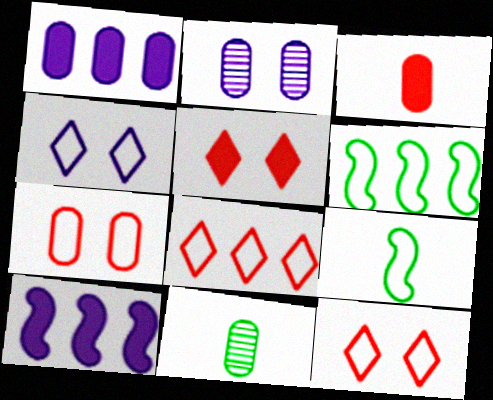[[1, 7, 11], 
[10, 11, 12]]